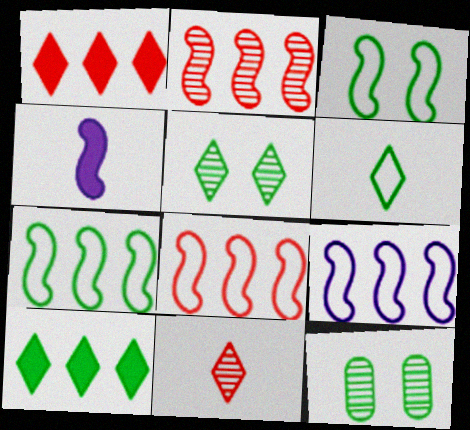[[2, 3, 4], 
[5, 6, 10], 
[7, 8, 9]]